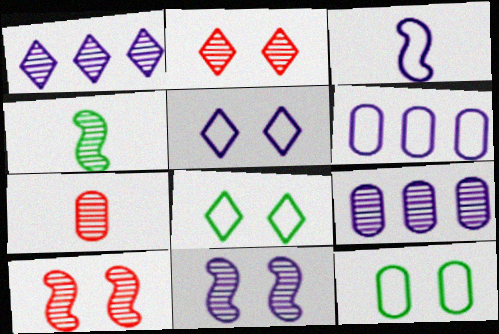[[2, 4, 9], 
[3, 5, 6]]